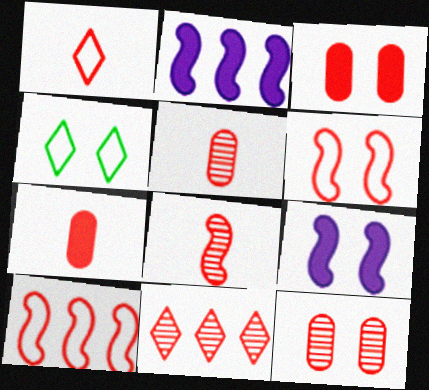[[1, 7, 8], 
[2, 4, 5], 
[4, 9, 12], 
[6, 7, 11], 
[8, 11, 12]]